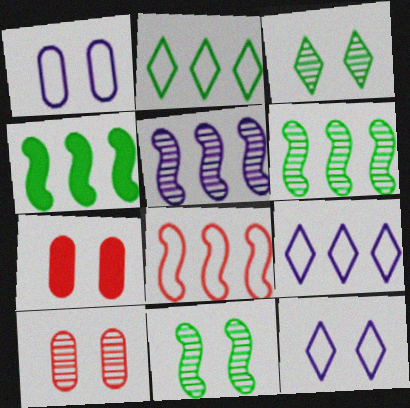[[4, 5, 8], 
[7, 11, 12]]